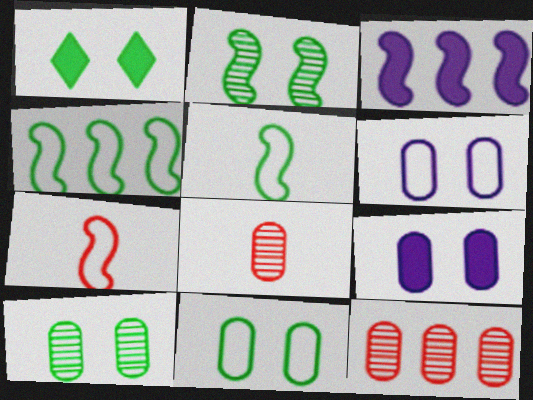[[1, 2, 11], 
[2, 3, 7]]